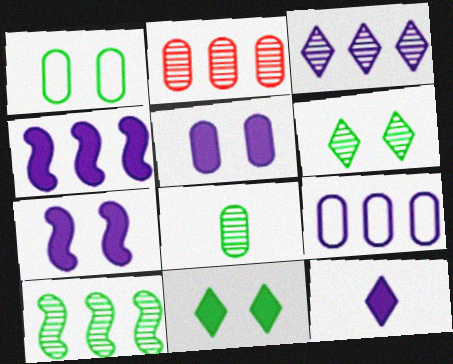[[2, 3, 10], 
[3, 4, 9], 
[4, 5, 12], 
[6, 8, 10]]